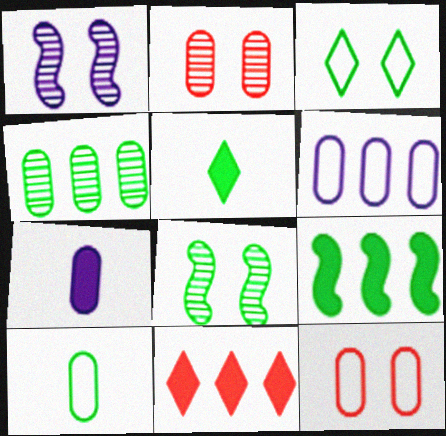[[1, 10, 11], 
[4, 7, 12], 
[6, 10, 12]]